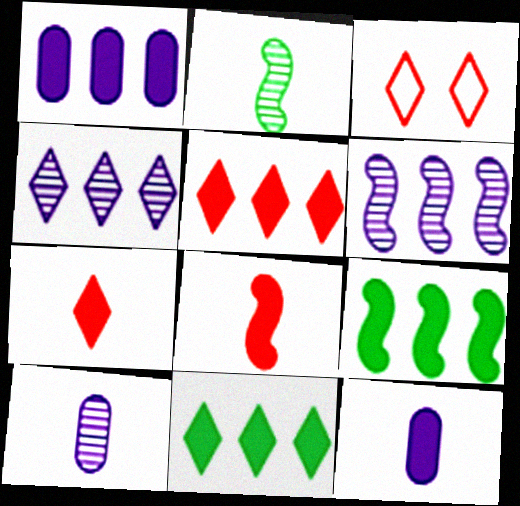[[1, 2, 3], 
[1, 5, 9], 
[3, 9, 10]]